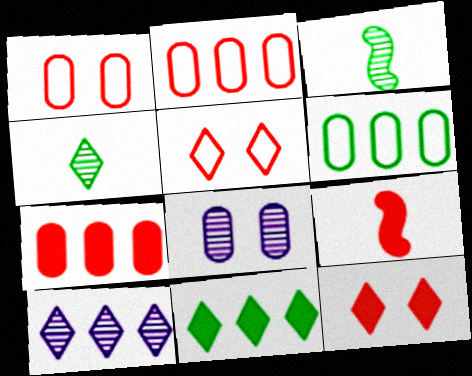[[7, 9, 12]]